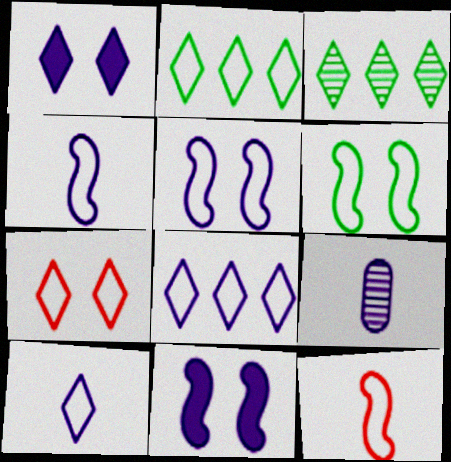[[2, 7, 10], 
[8, 9, 11]]